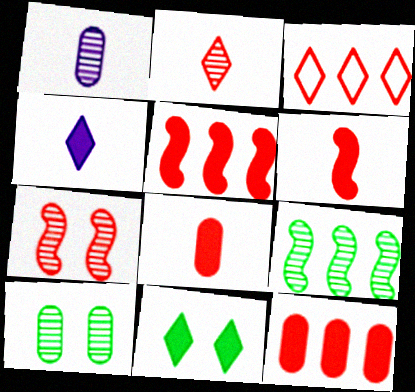[[3, 7, 8]]